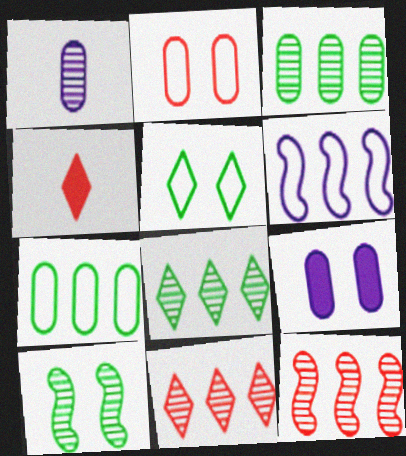[[1, 10, 11], 
[2, 4, 12]]